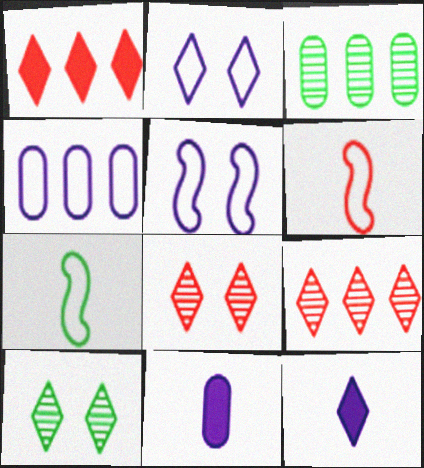[]